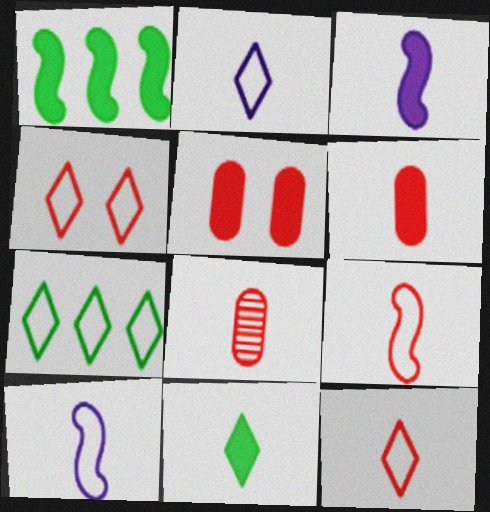[[2, 4, 7], 
[3, 6, 11], 
[8, 10, 11]]